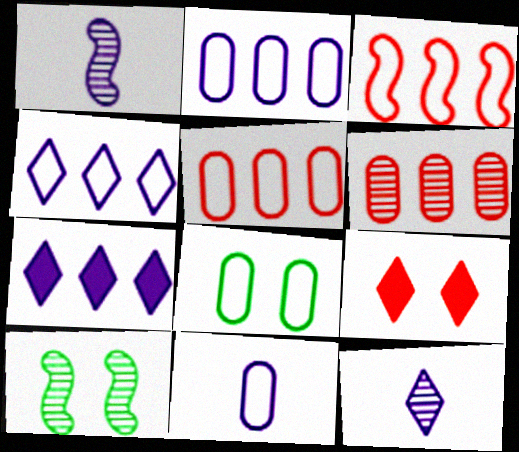[[5, 8, 11], 
[6, 10, 12]]